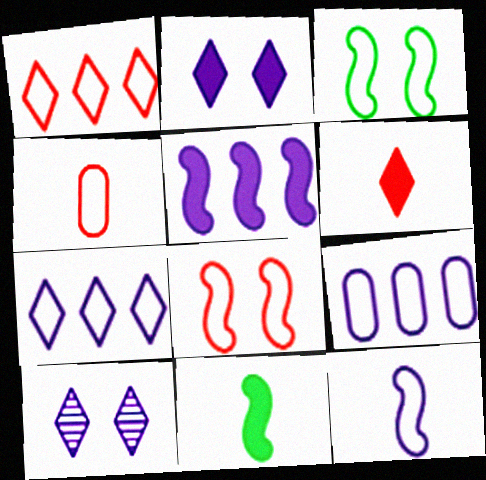[[1, 4, 8], 
[3, 4, 7]]